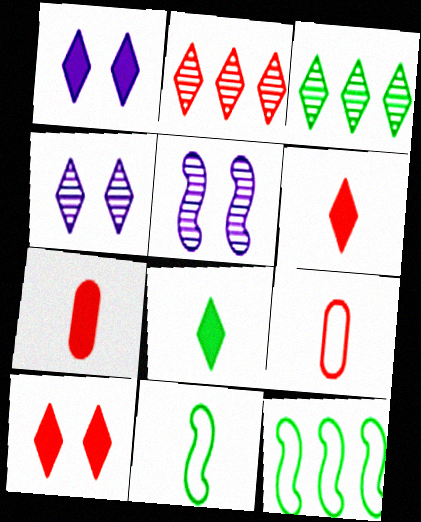[[4, 7, 12]]